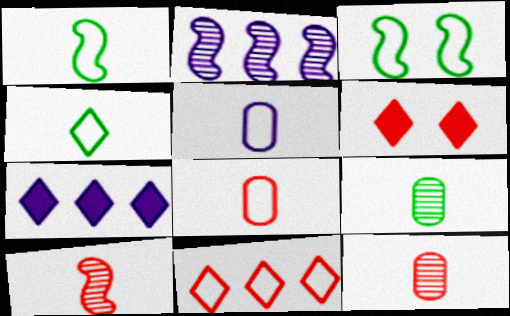[[3, 5, 11], 
[3, 7, 12]]